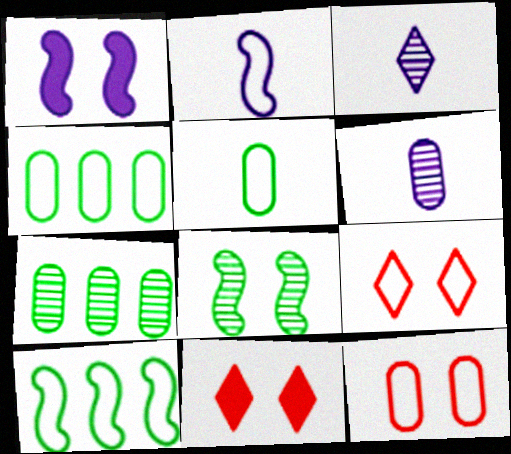[[2, 4, 9], 
[2, 7, 11], 
[6, 10, 11]]